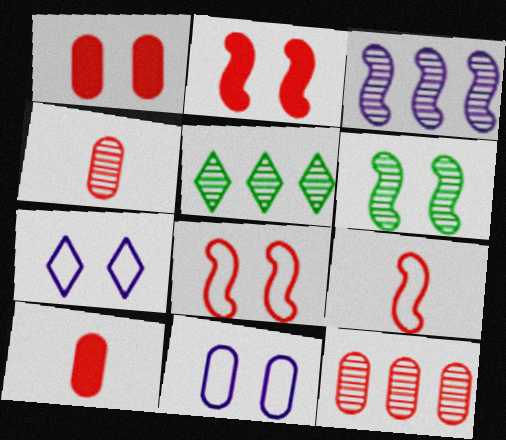[[1, 6, 7], 
[3, 5, 12]]